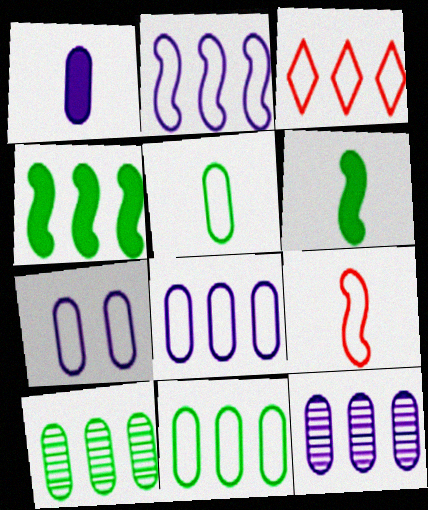[[1, 7, 12], 
[2, 3, 11], 
[3, 4, 12]]